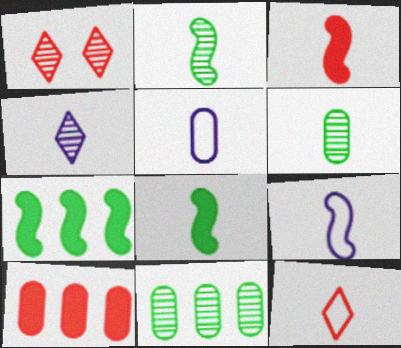[[1, 5, 7], 
[2, 3, 9]]